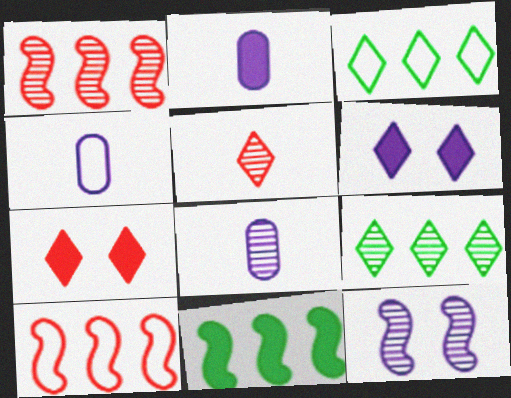[[2, 4, 8], 
[2, 7, 11], 
[3, 5, 6]]